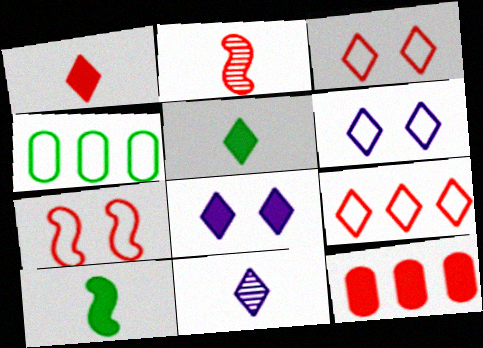[[2, 3, 12], 
[2, 4, 8], 
[8, 10, 12]]